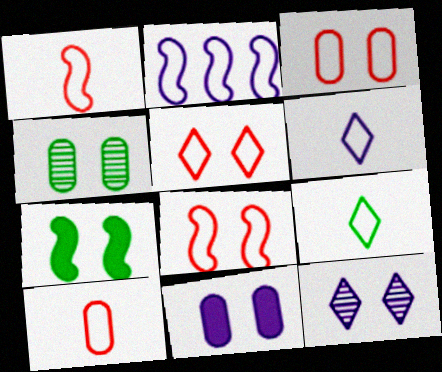[[2, 3, 9], 
[3, 4, 11], 
[3, 5, 8], 
[3, 7, 12]]